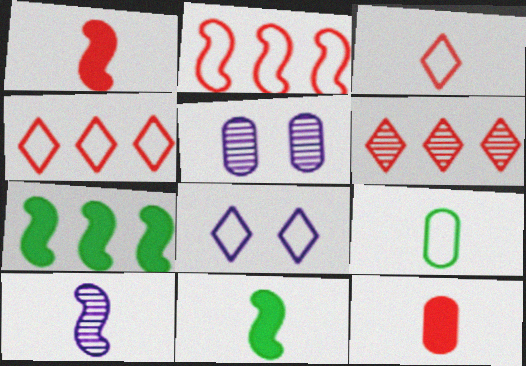[[2, 8, 9], 
[3, 5, 7], 
[4, 5, 11]]